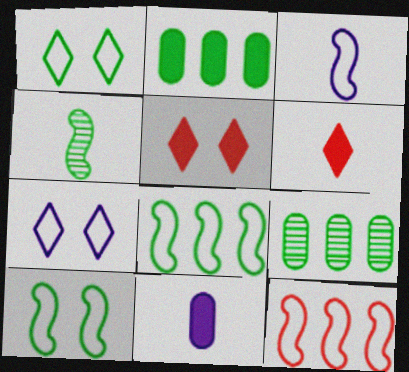[[1, 2, 4], 
[3, 5, 9], 
[3, 10, 12]]